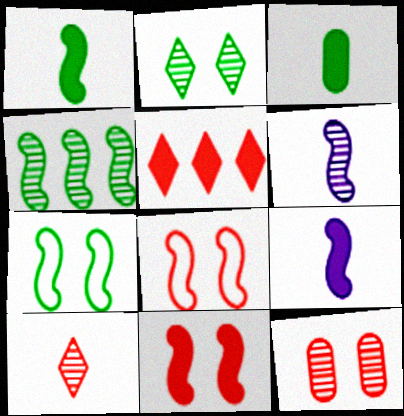[[1, 4, 7], 
[4, 8, 9]]